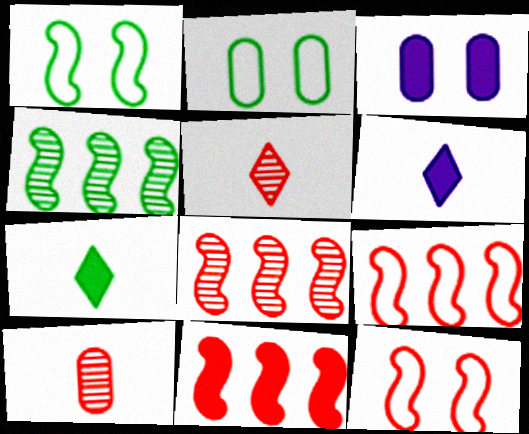[[2, 4, 7], 
[2, 6, 8], 
[3, 7, 11], 
[8, 9, 11]]